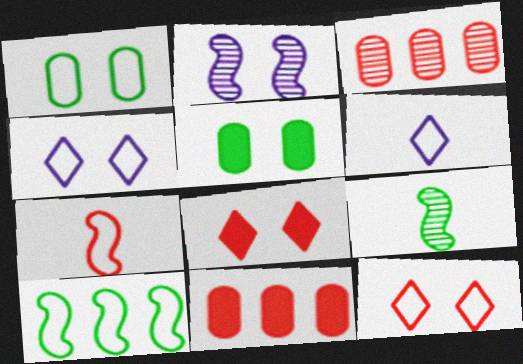[[1, 2, 8], 
[2, 5, 12], 
[3, 7, 8], 
[4, 9, 11]]